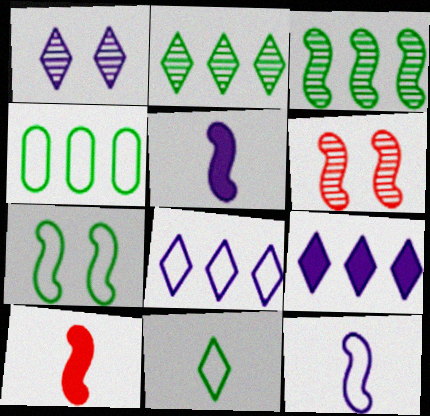[[1, 4, 10], 
[4, 7, 11]]